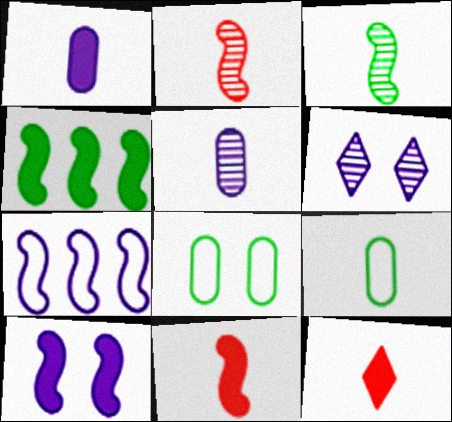[[1, 6, 7], 
[4, 10, 11]]